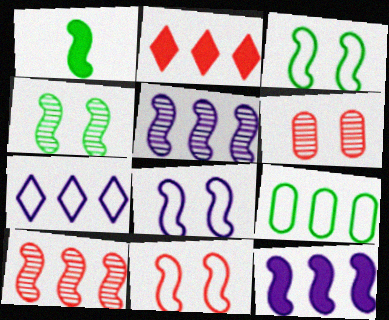[[1, 5, 11], 
[1, 6, 7], 
[1, 8, 10], 
[2, 5, 9], 
[3, 8, 11]]